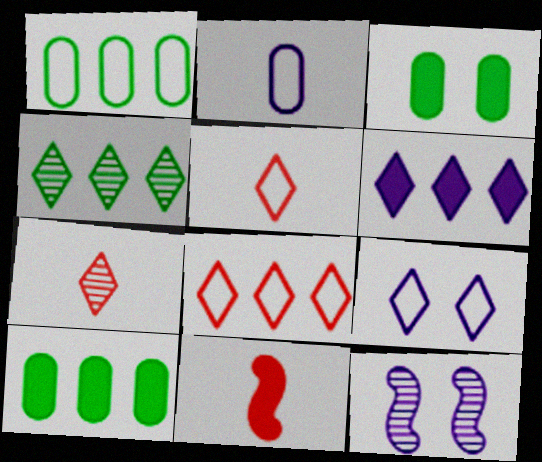[[2, 6, 12], 
[3, 6, 11], 
[4, 6, 8], 
[5, 10, 12]]